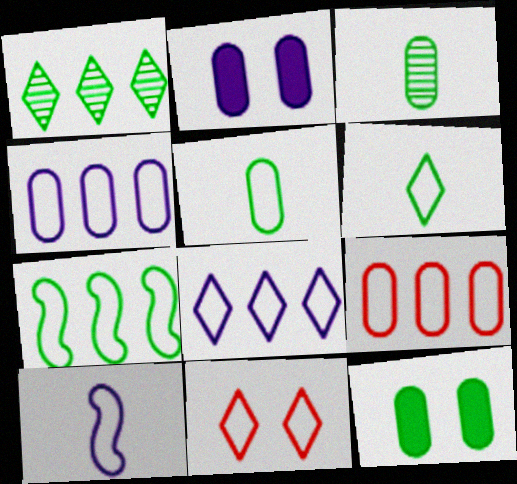[[2, 3, 9], 
[6, 8, 11], 
[7, 8, 9]]